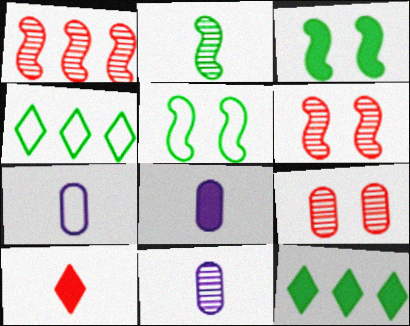[[2, 7, 10], 
[4, 6, 8], 
[6, 7, 12], 
[7, 8, 11]]